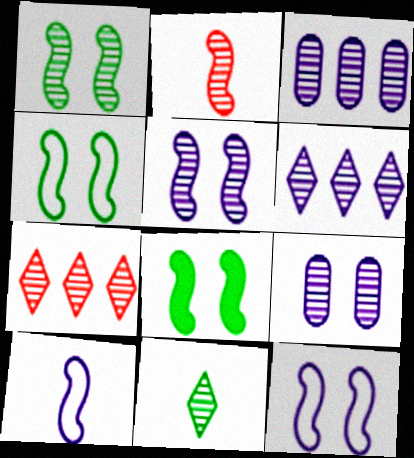[[1, 4, 8]]